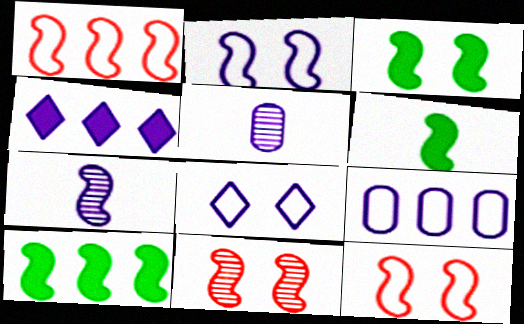[[1, 3, 7], 
[2, 3, 11], 
[2, 4, 5], 
[3, 6, 10], 
[7, 10, 12]]